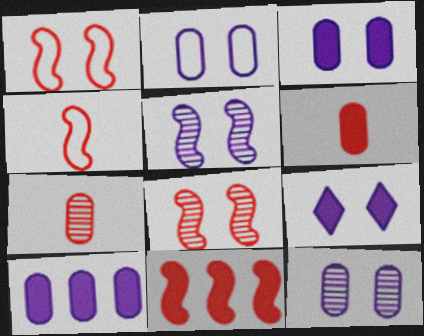[[2, 3, 12], 
[2, 5, 9], 
[4, 8, 11]]